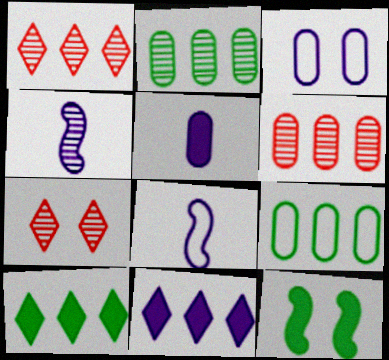[[2, 4, 7], 
[3, 4, 11], 
[3, 7, 12]]